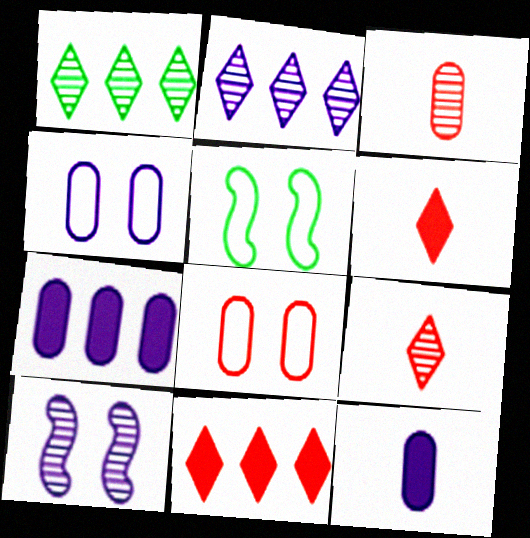[[1, 3, 10], 
[5, 7, 9]]